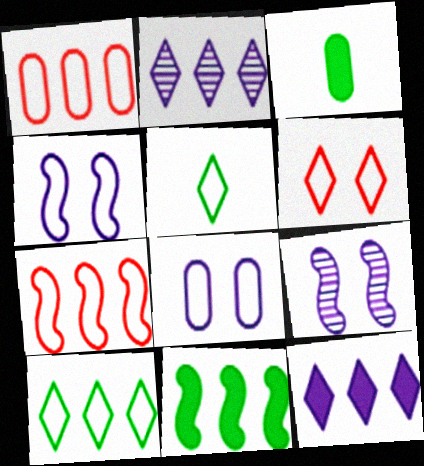[[1, 2, 11], 
[1, 4, 5], 
[5, 7, 8]]